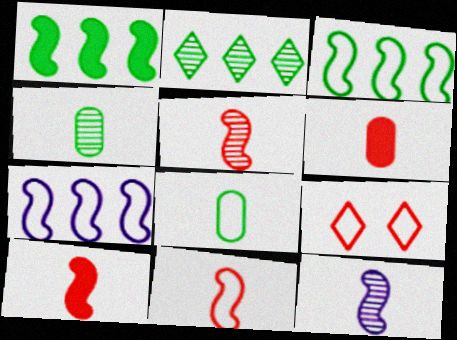[[5, 10, 11], 
[7, 8, 9]]